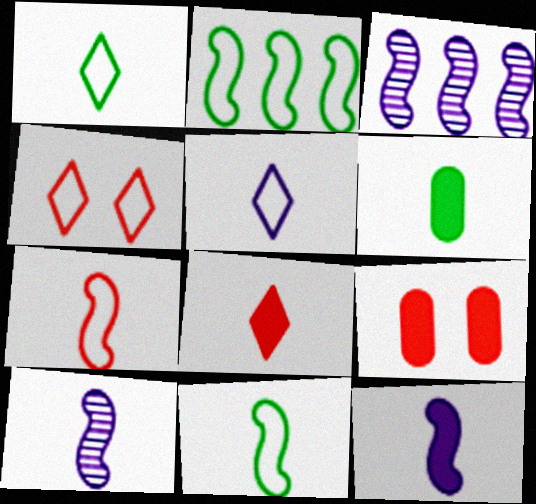[[1, 3, 9], 
[3, 4, 6], 
[6, 8, 12]]